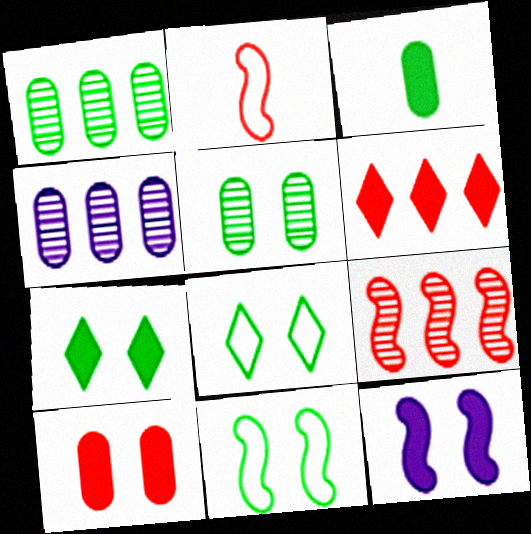[[2, 4, 7], 
[3, 6, 12], 
[5, 7, 11], 
[7, 10, 12]]